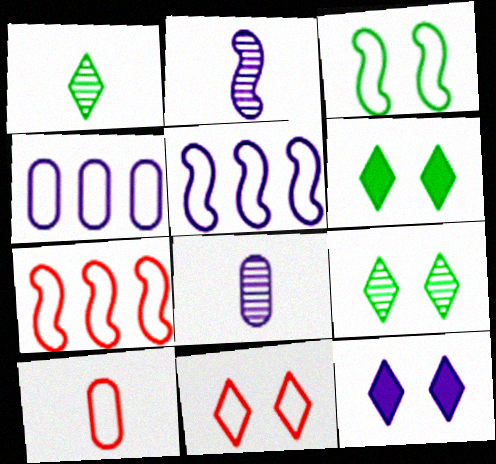[[2, 4, 12], 
[5, 8, 12], 
[6, 7, 8], 
[7, 10, 11], 
[9, 11, 12]]